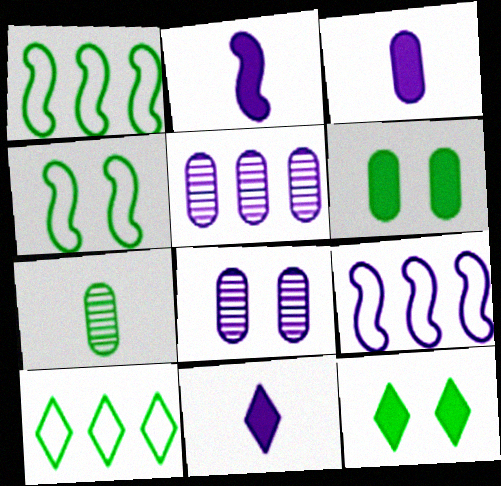[[1, 7, 12], 
[2, 3, 11], 
[8, 9, 11]]